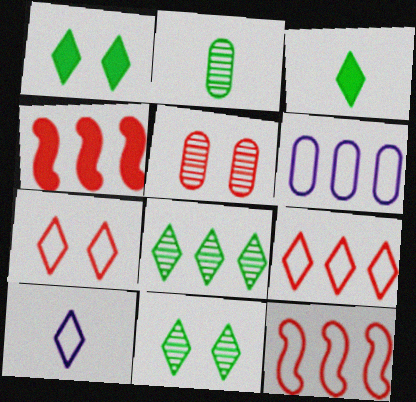[[4, 6, 8]]